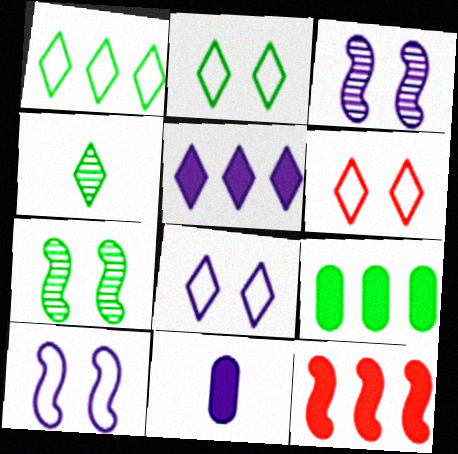[[2, 6, 8], 
[4, 5, 6], 
[5, 9, 12]]